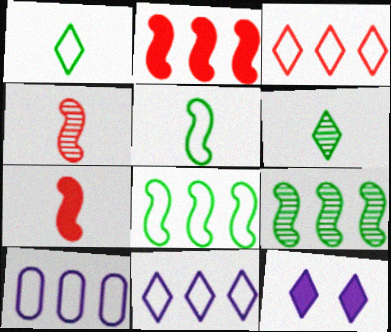[[3, 6, 12], 
[3, 8, 10]]